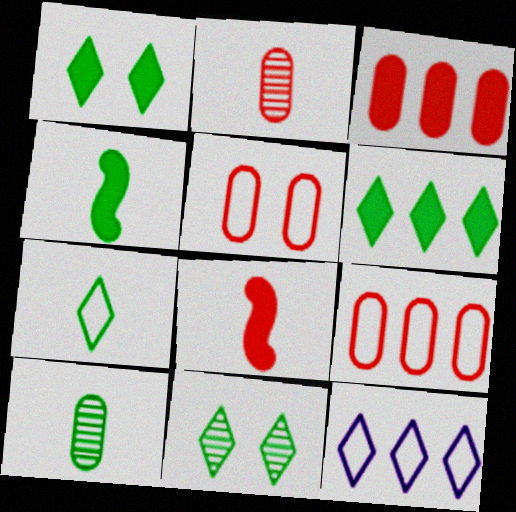[[2, 3, 5], 
[4, 7, 10], 
[6, 7, 11]]